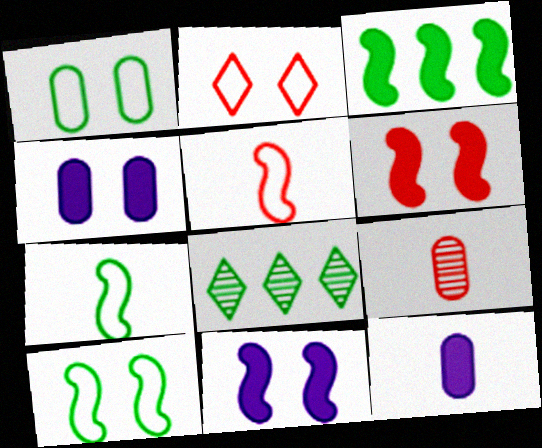[[4, 5, 8]]